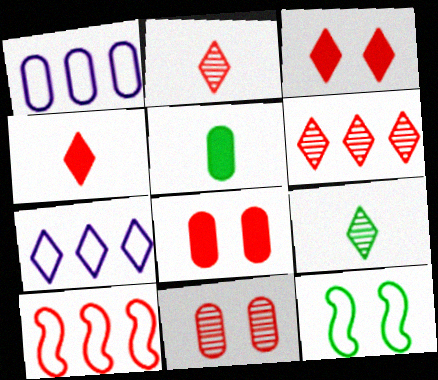[[1, 5, 11], 
[2, 8, 10], 
[3, 7, 9], 
[4, 10, 11]]